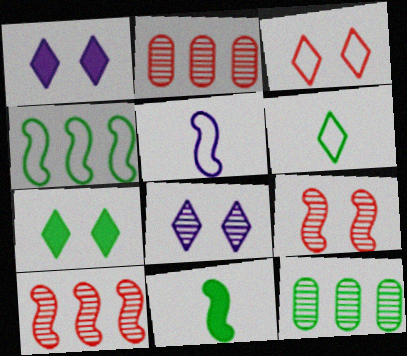[[2, 5, 7], 
[3, 7, 8]]